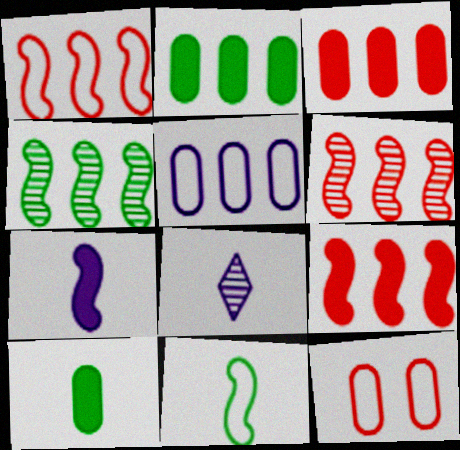[[1, 6, 9]]